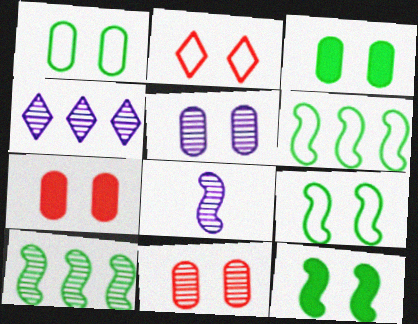[[1, 5, 7], 
[2, 5, 12], 
[4, 5, 8]]